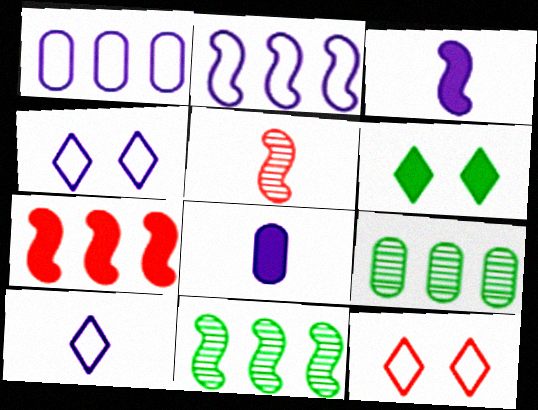[[1, 5, 6], 
[2, 7, 11], 
[3, 9, 12], 
[6, 7, 8], 
[8, 11, 12]]